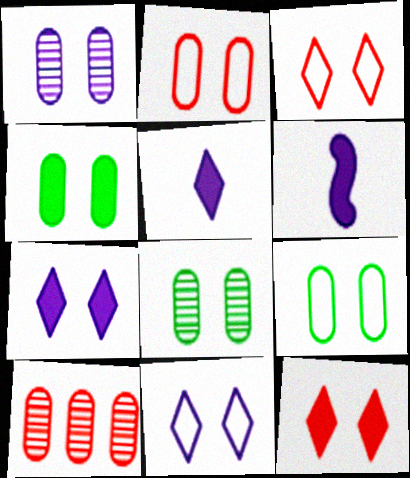[[1, 2, 4], 
[4, 8, 9]]